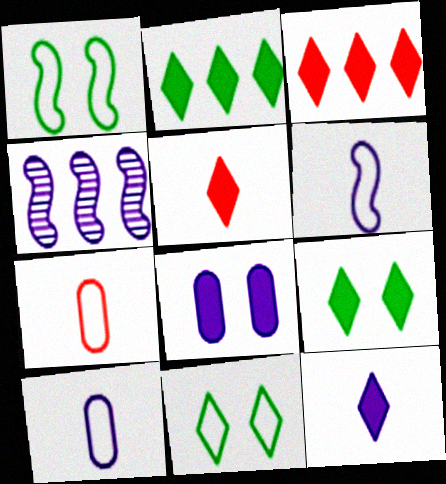[[3, 9, 12], 
[4, 7, 9]]